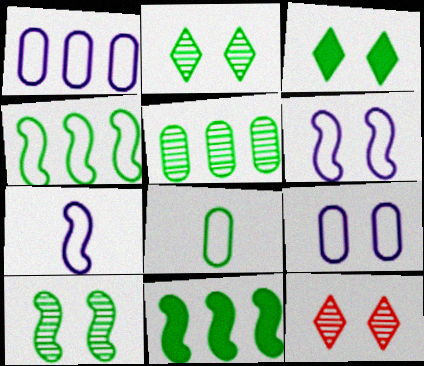[[2, 8, 11]]